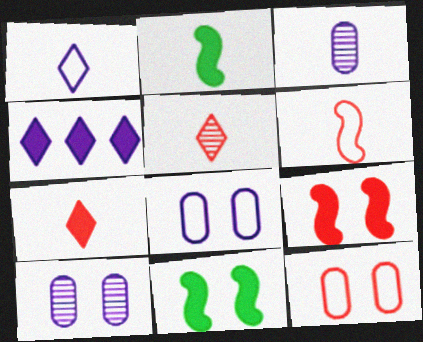[]